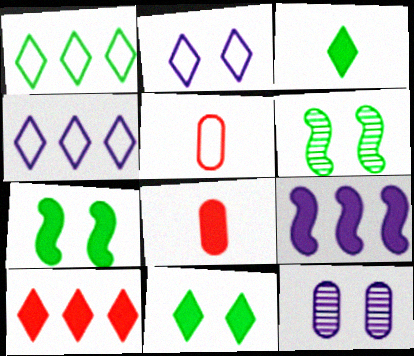[[4, 6, 8], 
[8, 9, 11]]